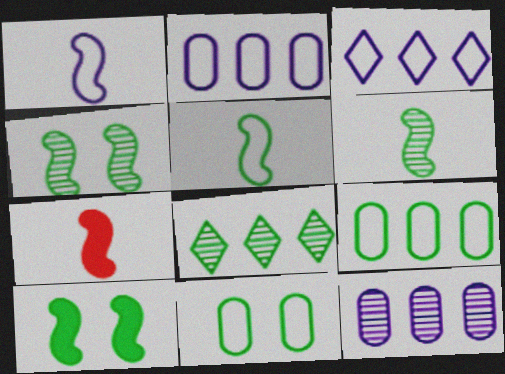[[1, 6, 7]]